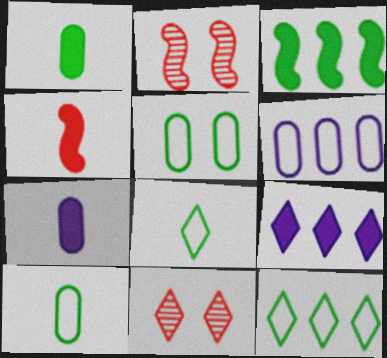[[2, 7, 12], 
[2, 9, 10], 
[8, 9, 11]]